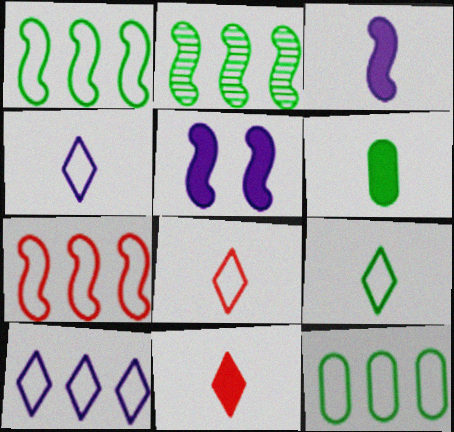[[3, 6, 11], 
[4, 8, 9], 
[7, 10, 12]]